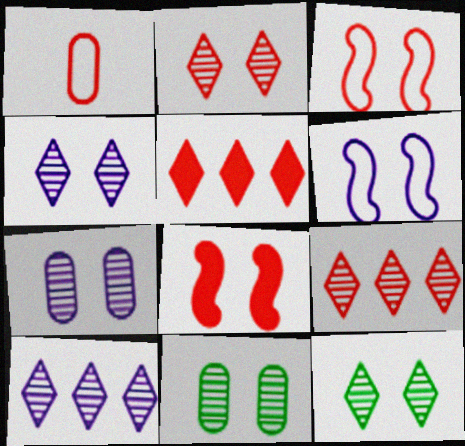[[1, 8, 9], 
[2, 4, 12]]